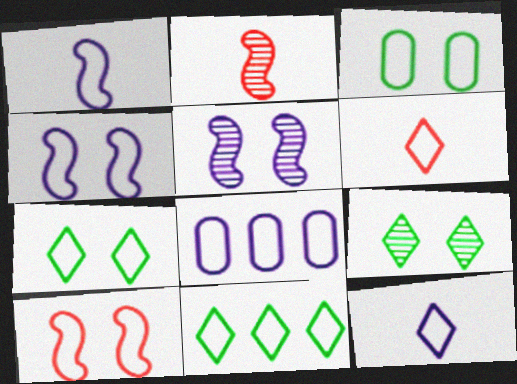[[4, 8, 12]]